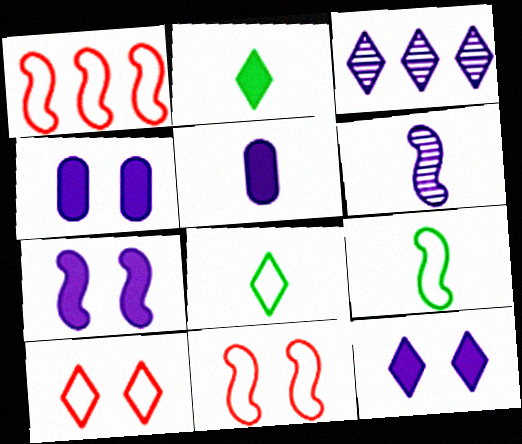[[2, 3, 10], 
[4, 7, 12]]